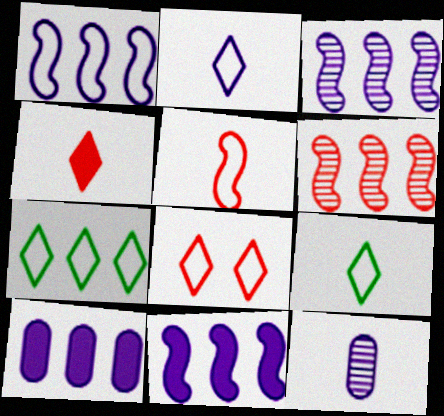[[1, 3, 11], 
[2, 7, 8], 
[6, 7, 10]]